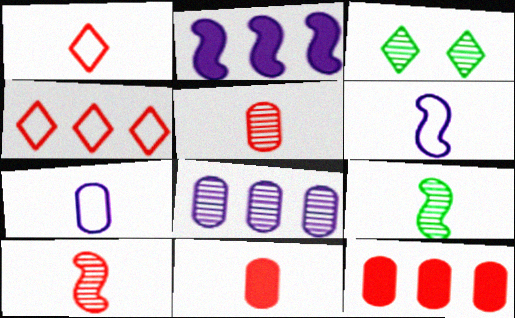[[1, 10, 11], 
[3, 6, 12], 
[3, 8, 10]]